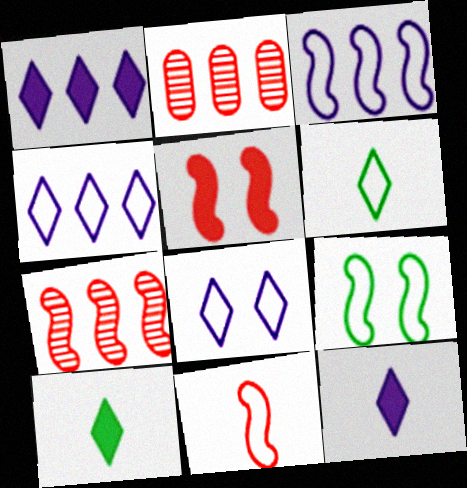[[2, 9, 12], 
[3, 9, 11], 
[5, 7, 11]]